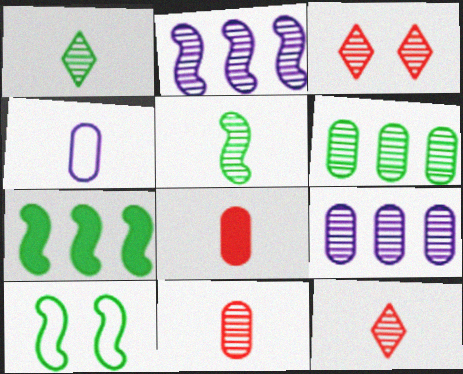[[3, 4, 7], 
[3, 5, 9], 
[5, 7, 10]]